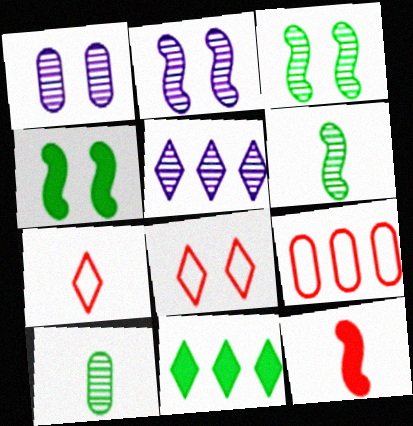[[1, 4, 8]]